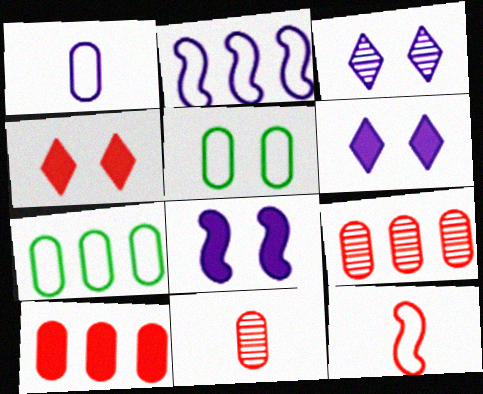[[4, 9, 12]]